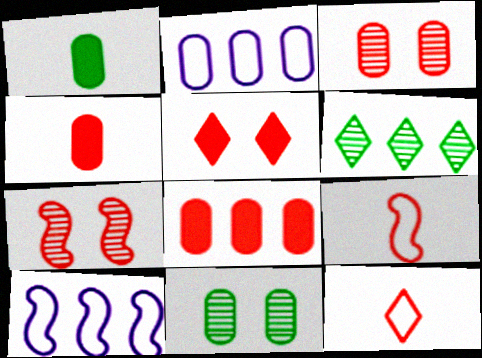[[1, 2, 3], 
[2, 4, 11], 
[6, 8, 10], 
[7, 8, 12]]